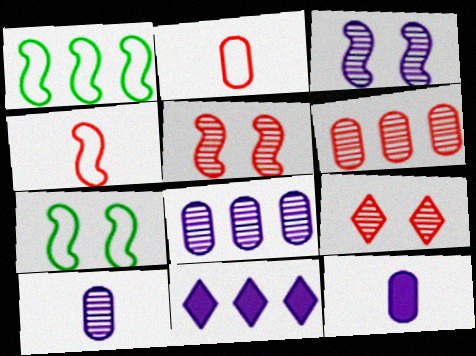[[1, 6, 11], 
[1, 9, 12]]